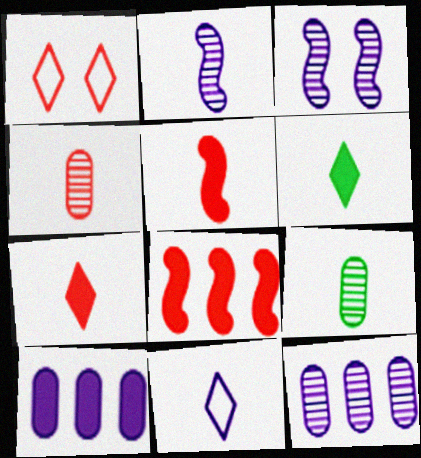[[1, 4, 8], 
[3, 10, 11], 
[5, 9, 11]]